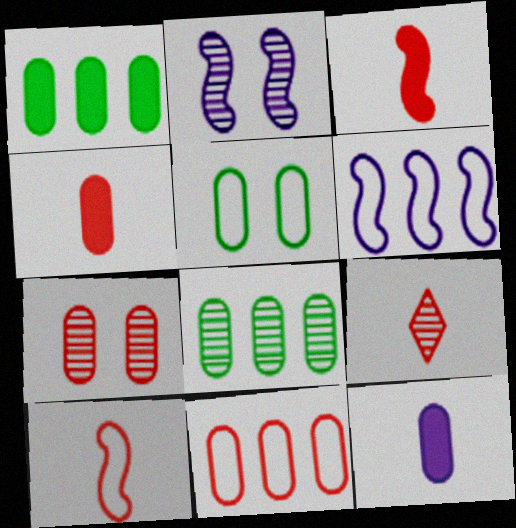[[2, 8, 9], 
[4, 7, 11], 
[4, 9, 10]]